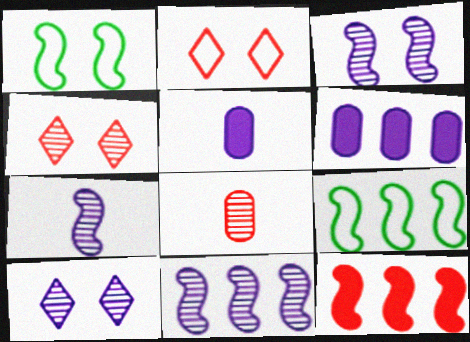[[1, 7, 12], 
[2, 8, 12], 
[3, 7, 11], 
[4, 5, 9], 
[9, 11, 12]]